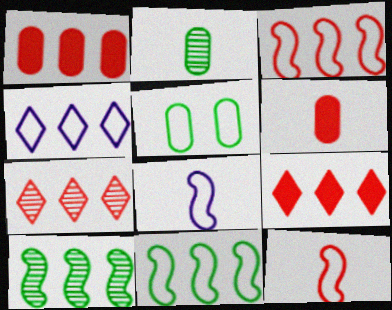[[1, 3, 7], 
[1, 4, 10], 
[4, 5, 12]]